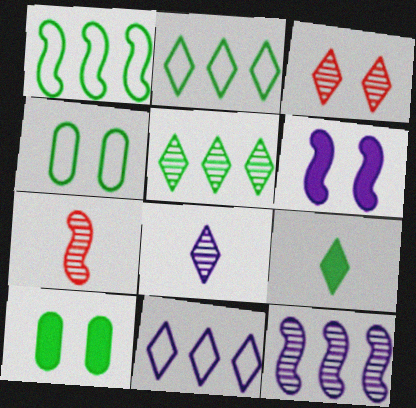[[1, 6, 7], 
[3, 4, 6], 
[3, 5, 8], 
[3, 9, 11], 
[7, 10, 11]]